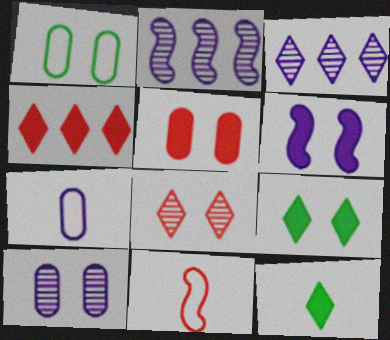[[1, 5, 10], 
[1, 6, 8], 
[3, 6, 7], 
[5, 6, 9]]